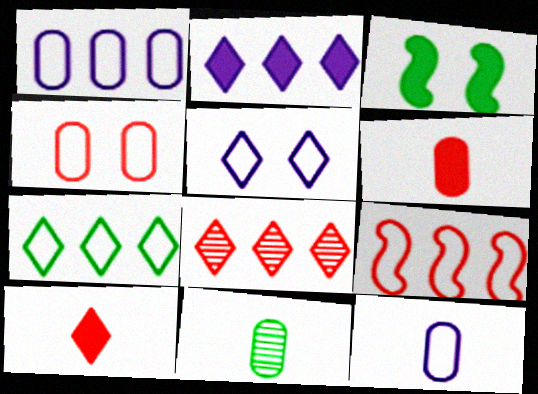[[1, 7, 9], 
[2, 3, 6], 
[2, 7, 8], 
[3, 7, 11], 
[3, 8, 12], 
[6, 11, 12]]